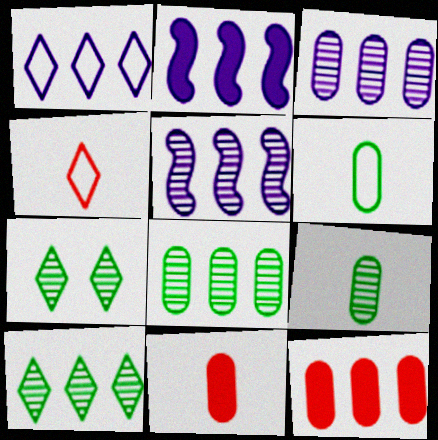[[1, 2, 3]]